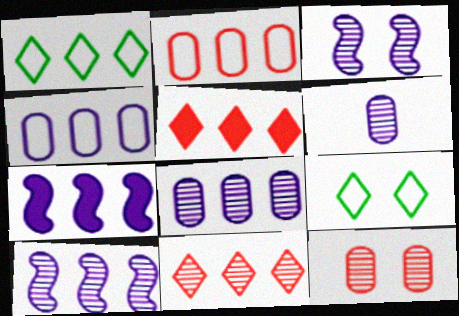[]